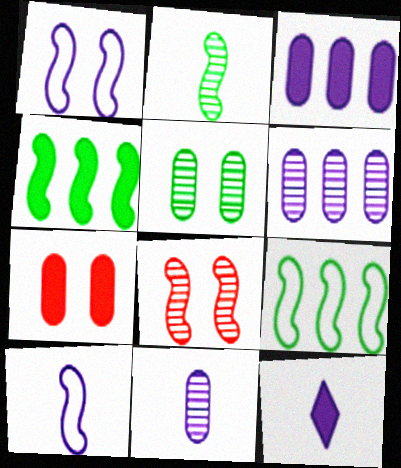[[1, 6, 12], 
[4, 7, 12], 
[4, 8, 10], 
[10, 11, 12]]